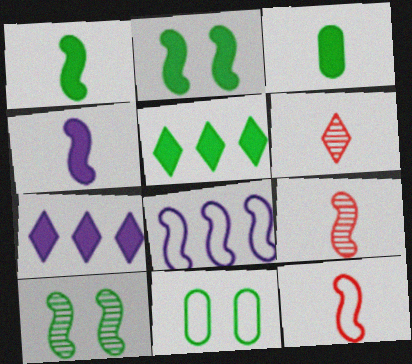[[2, 3, 5], 
[2, 8, 9], 
[7, 9, 11]]